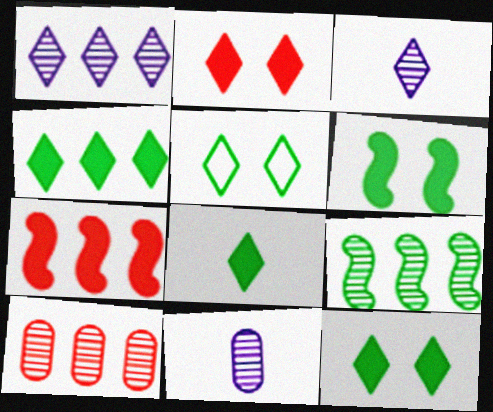[[1, 9, 10], 
[4, 8, 12], 
[5, 7, 11]]